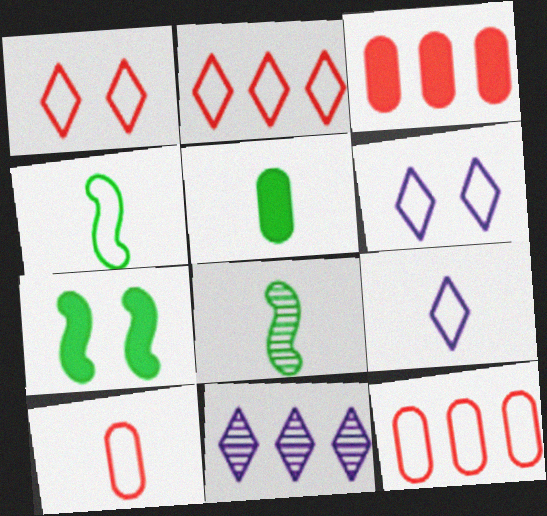[[3, 6, 8], 
[4, 6, 12], 
[4, 9, 10], 
[7, 10, 11]]